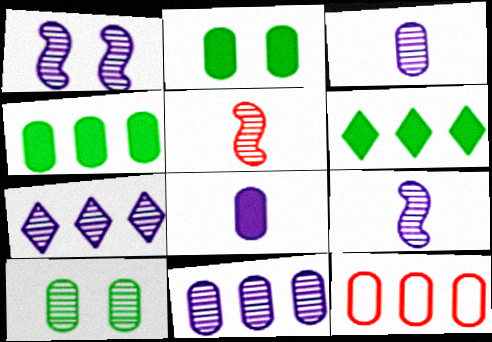[[1, 3, 7], 
[2, 3, 12], 
[4, 11, 12], 
[5, 7, 10], 
[8, 10, 12]]